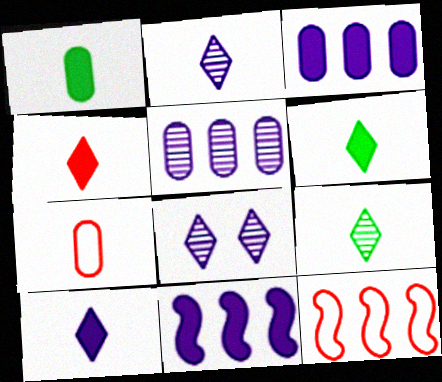[[1, 8, 12], 
[4, 6, 10]]